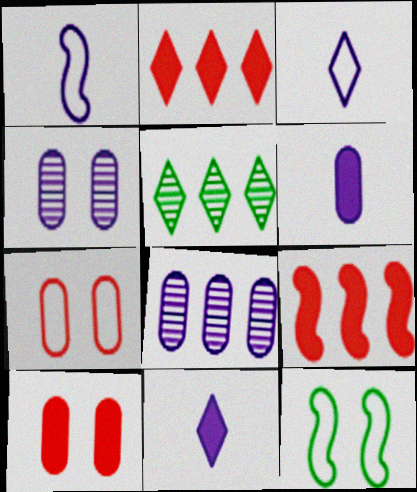[[1, 5, 10]]